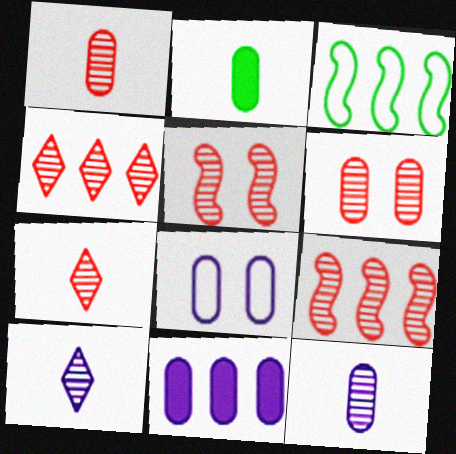[[1, 4, 5], 
[3, 4, 11], 
[6, 7, 9], 
[8, 11, 12]]